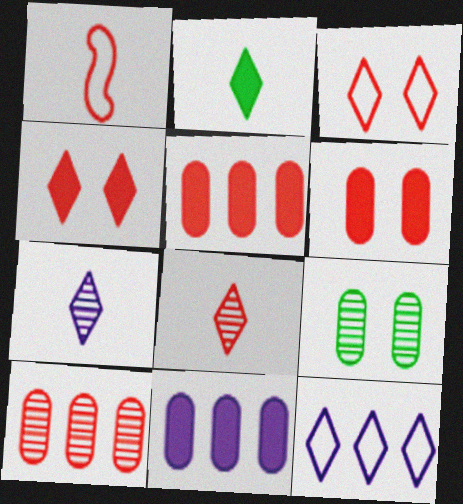[[1, 4, 10]]